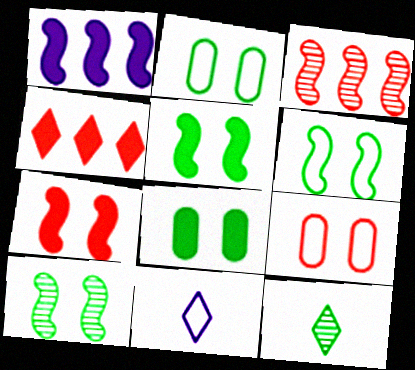[[1, 9, 12], 
[3, 8, 11], 
[5, 6, 10]]